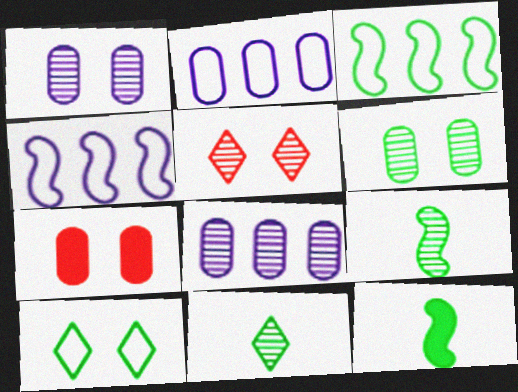[[2, 5, 12], 
[4, 7, 11], 
[5, 8, 9]]